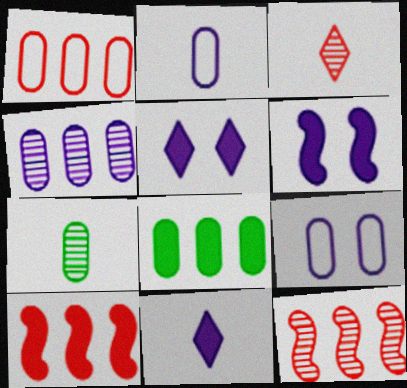[[1, 4, 8]]